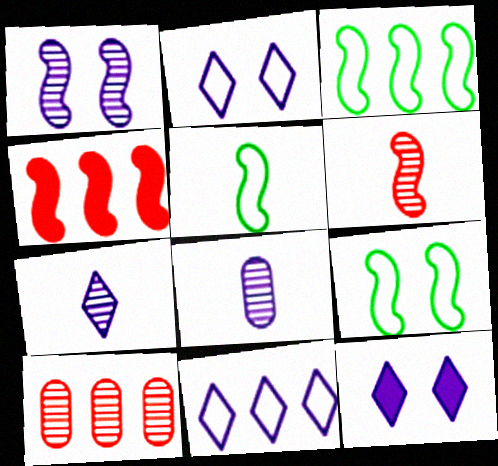[[1, 4, 5], 
[3, 5, 9], 
[5, 10, 12], 
[7, 11, 12]]